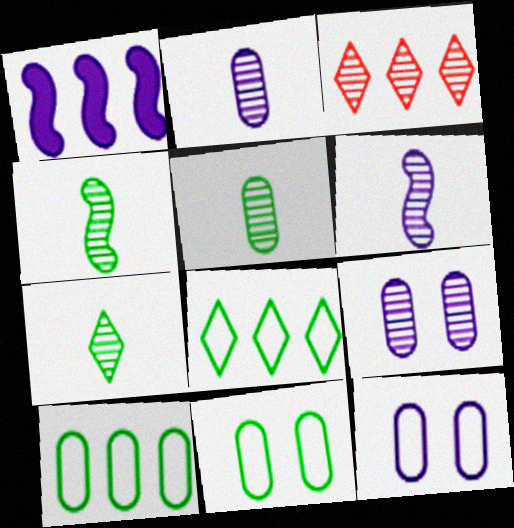[[1, 3, 10], 
[3, 4, 9], 
[4, 5, 7]]